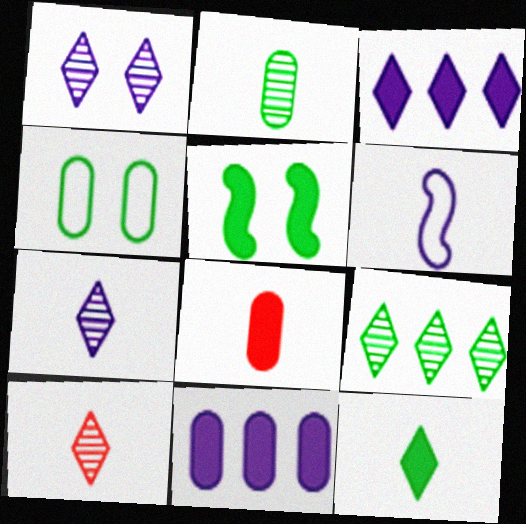[[1, 6, 11], 
[1, 9, 10], 
[3, 5, 8]]